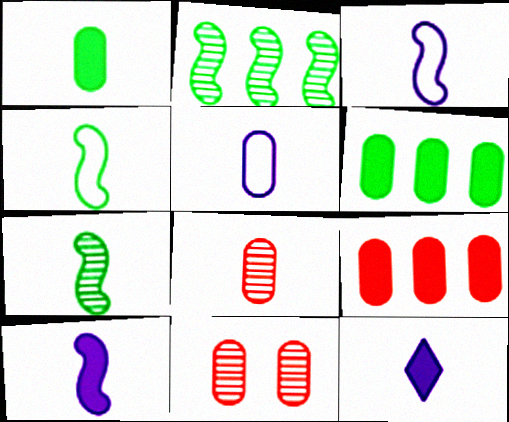[[1, 5, 8], 
[4, 8, 12], 
[5, 6, 11]]